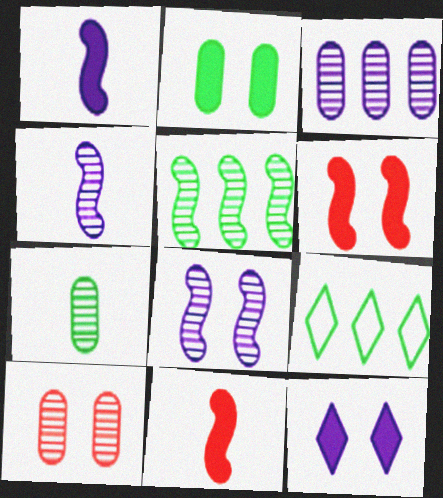[[1, 9, 10], 
[2, 6, 12], 
[3, 7, 10]]